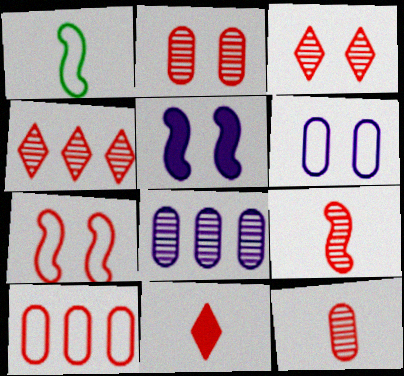[[2, 4, 9]]